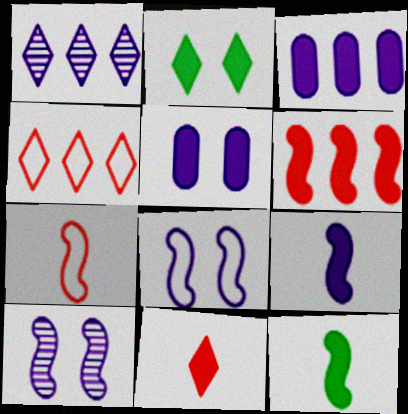[]